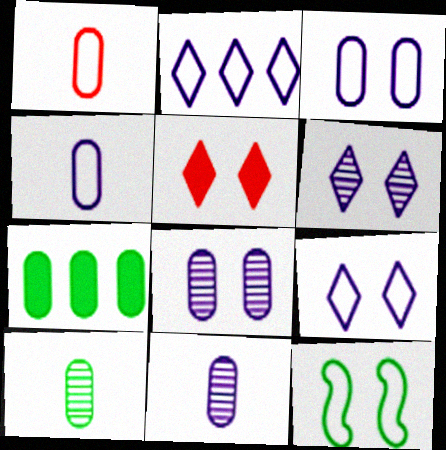[[1, 2, 12], 
[1, 7, 8], 
[5, 8, 12]]